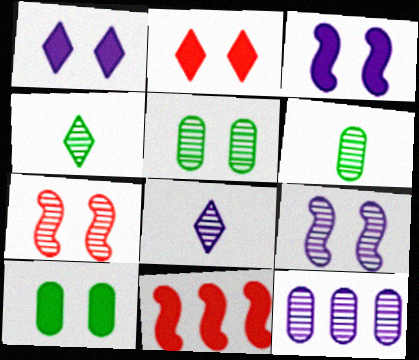[[2, 3, 10], 
[4, 7, 12], 
[8, 9, 12]]